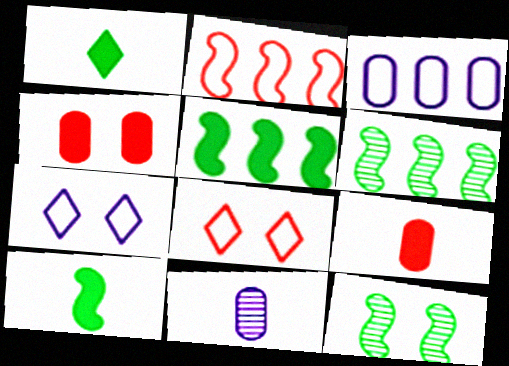[[4, 7, 12], 
[5, 8, 11], 
[6, 7, 9]]